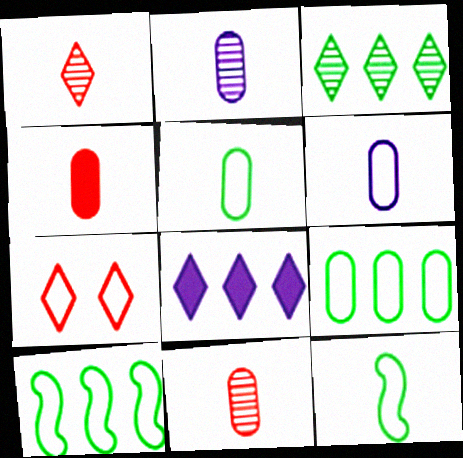[[2, 4, 5], 
[6, 7, 10]]